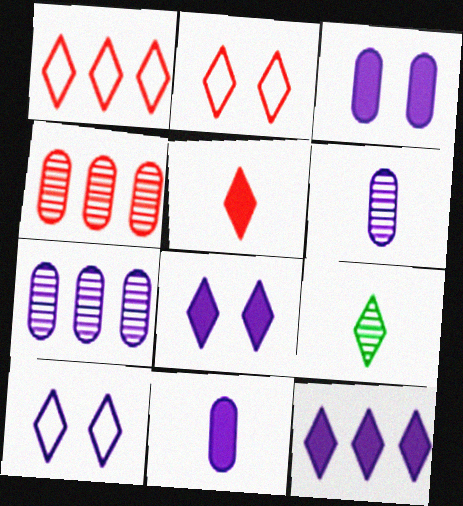[[1, 8, 9], 
[2, 9, 12]]